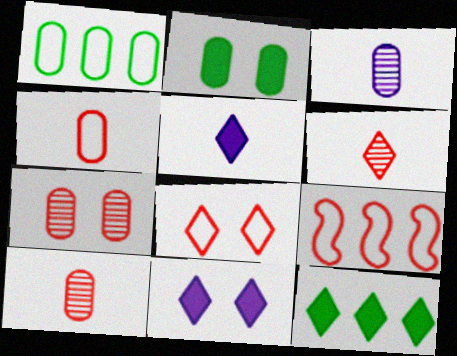[[4, 8, 9]]